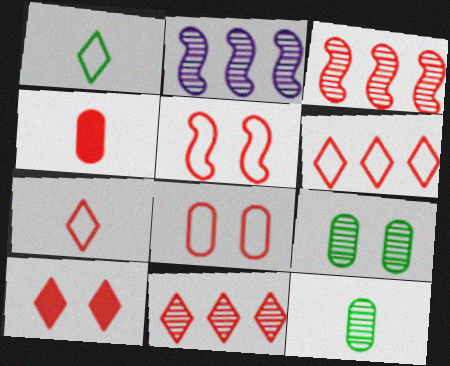[[4, 5, 11], 
[7, 10, 11]]